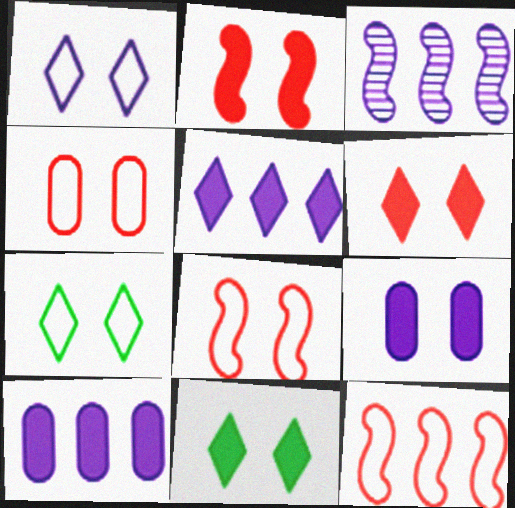[[2, 9, 11]]